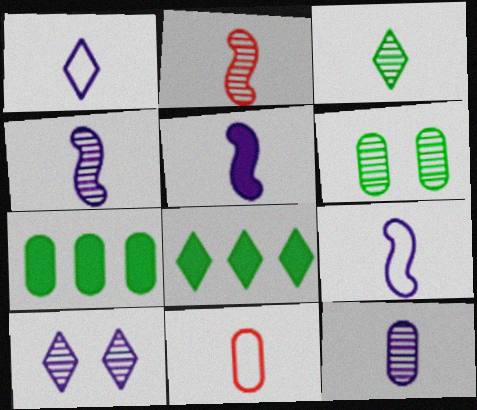[[1, 5, 12], 
[2, 3, 12], 
[3, 5, 11], 
[4, 5, 9]]